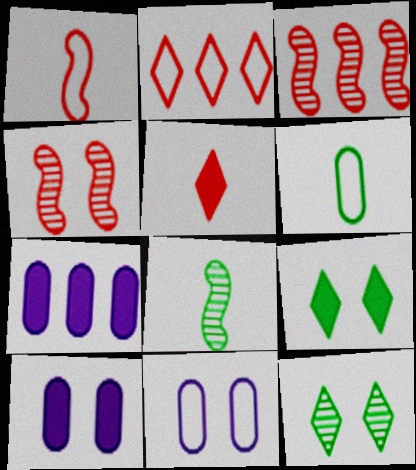[[1, 7, 12], 
[2, 8, 10], 
[4, 9, 11]]